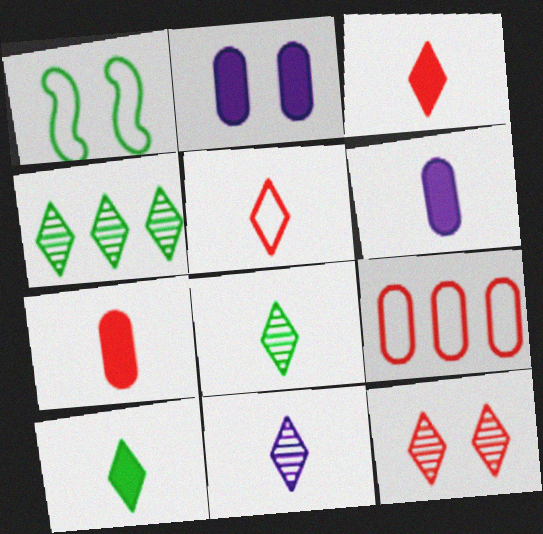[[1, 2, 12], 
[4, 11, 12], 
[5, 10, 11]]